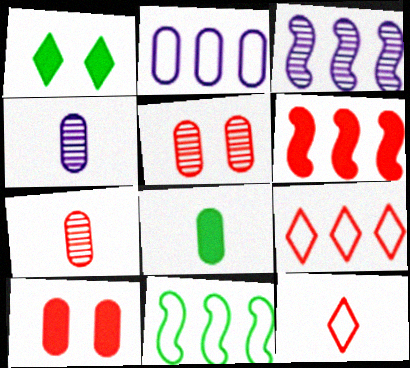[[2, 5, 8], 
[2, 9, 11], 
[3, 6, 11], 
[5, 6, 12]]